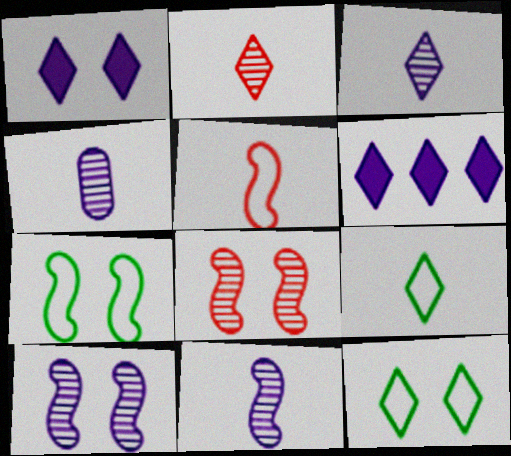[[2, 6, 12], 
[3, 4, 11]]